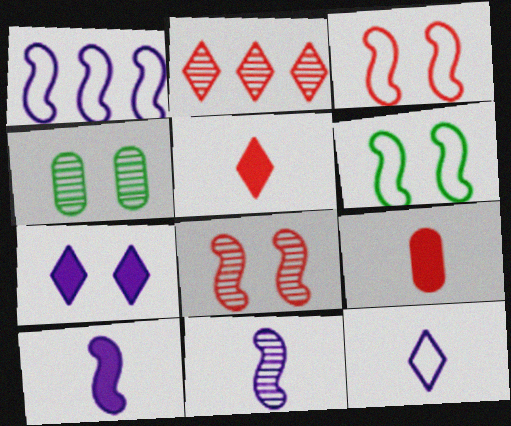[[1, 4, 5], 
[2, 3, 9], 
[2, 4, 11], 
[3, 4, 7]]